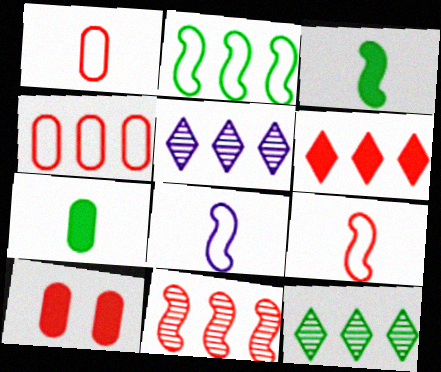[[4, 6, 11], 
[8, 10, 12]]